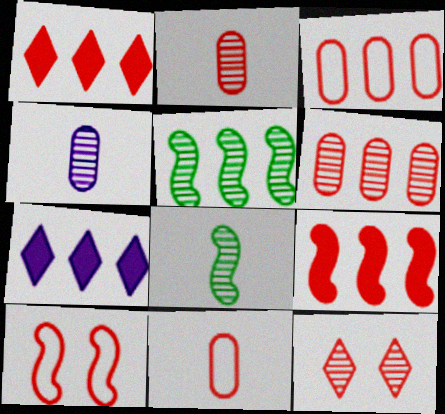[[1, 2, 10], 
[3, 5, 7], 
[4, 5, 12], 
[9, 11, 12]]